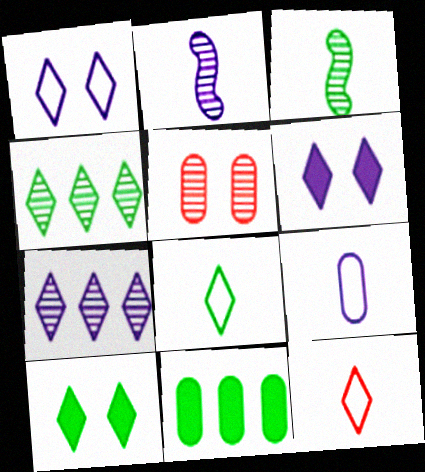[[2, 4, 5], 
[3, 5, 7], 
[4, 6, 12], 
[4, 8, 10], 
[5, 9, 11], 
[7, 10, 12]]